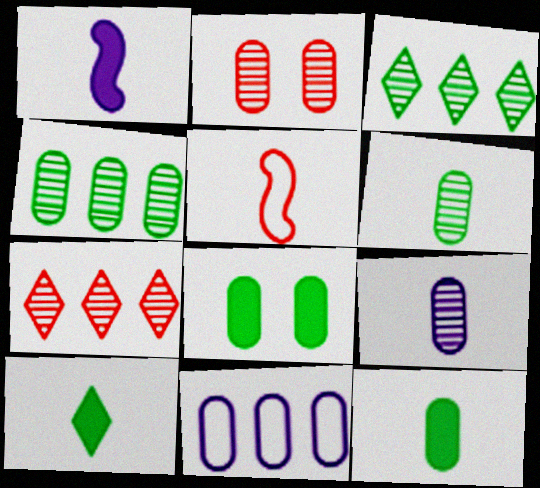[[2, 4, 9], 
[2, 11, 12], 
[5, 9, 10]]